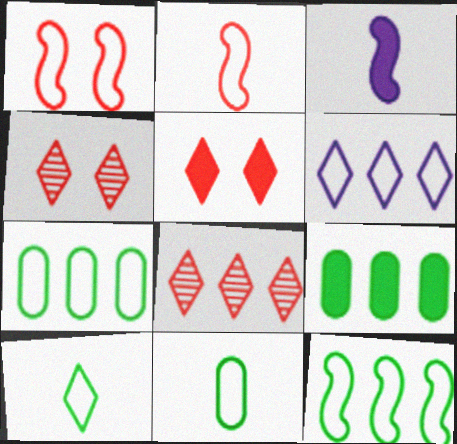[[1, 6, 11], 
[3, 4, 7], 
[3, 5, 9]]